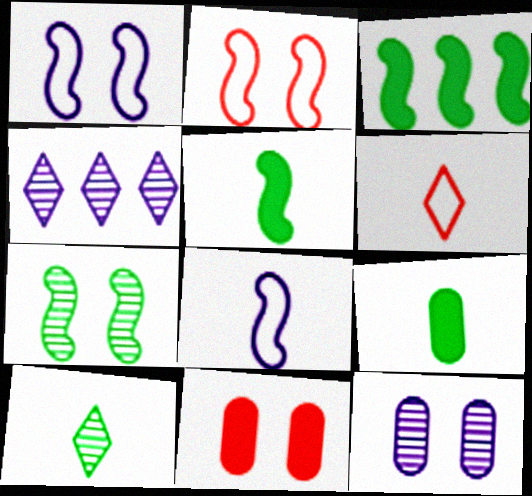[[2, 4, 9], 
[3, 6, 12]]